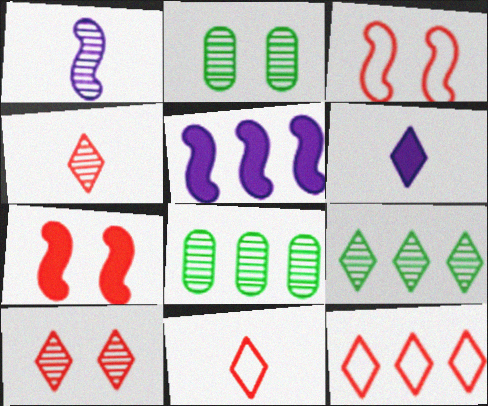[[1, 8, 10], 
[2, 5, 11], 
[3, 6, 8], 
[5, 8, 12]]